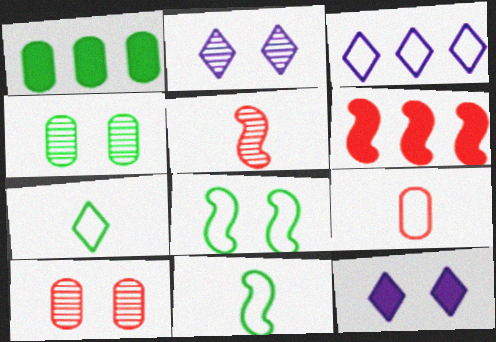[[3, 8, 9], 
[8, 10, 12]]